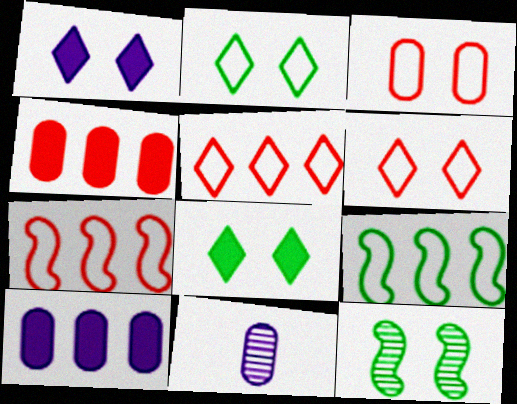[[1, 3, 12], 
[7, 8, 11]]